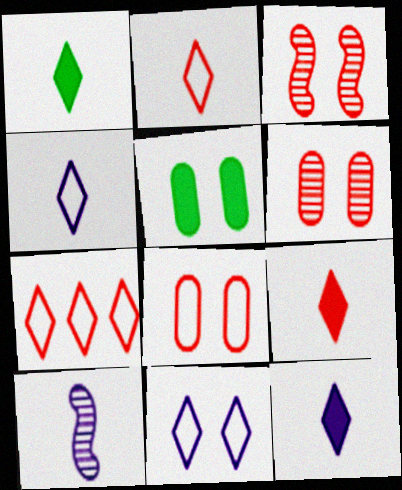[[1, 9, 12], 
[3, 5, 11], 
[5, 7, 10]]